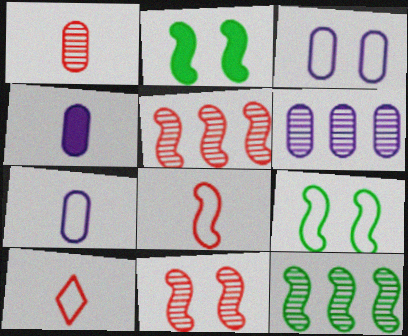[[2, 6, 10], 
[3, 4, 6]]